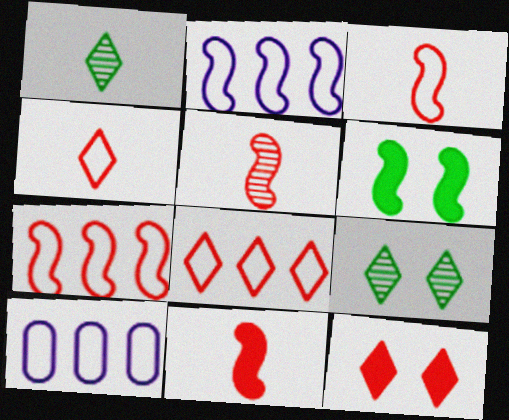[[2, 5, 6], 
[3, 5, 11], 
[9, 10, 11]]